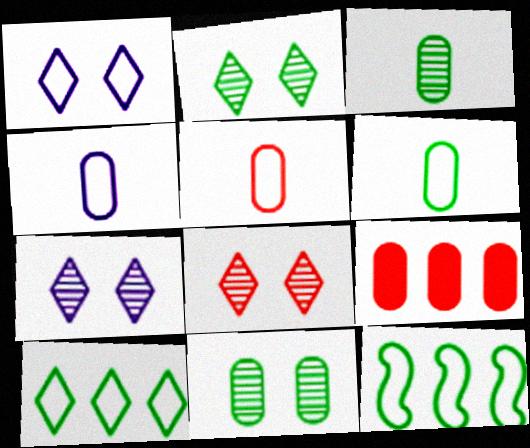[[1, 5, 12], 
[2, 7, 8], 
[4, 5, 6], 
[4, 9, 11]]